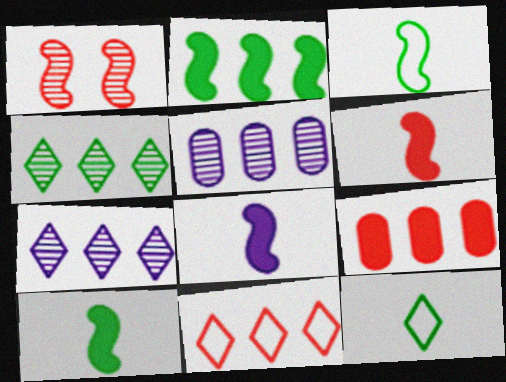[[2, 5, 11], 
[6, 8, 10]]